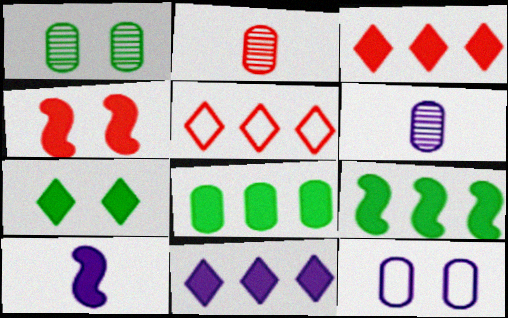[[1, 5, 10], 
[2, 4, 5], 
[2, 8, 12], 
[4, 9, 10]]